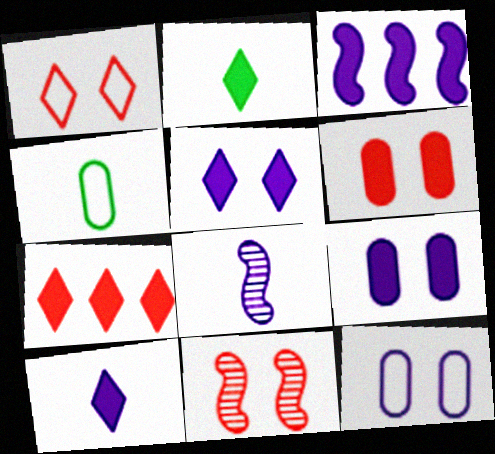[[1, 6, 11], 
[2, 3, 6], 
[2, 5, 7], 
[3, 9, 10]]